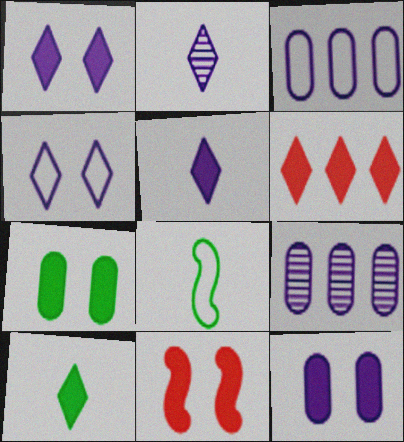[[1, 6, 10], 
[1, 7, 11]]